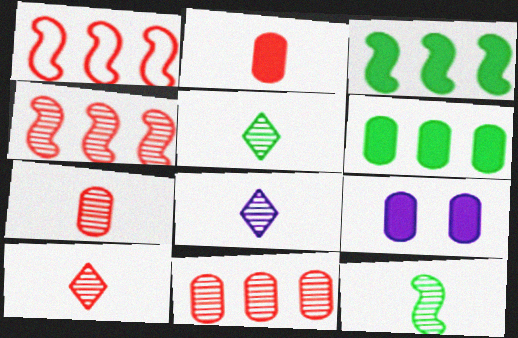[[1, 5, 9], 
[2, 6, 9], 
[5, 8, 10], 
[7, 8, 12]]